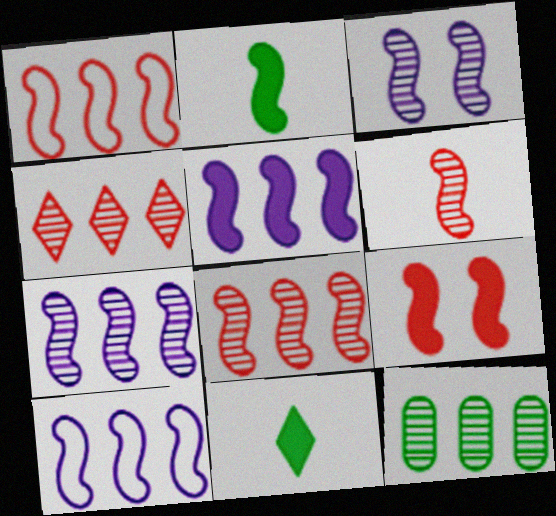[[1, 2, 3], 
[1, 6, 9], 
[2, 5, 9], 
[4, 7, 12], 
[5, 7, 10]]